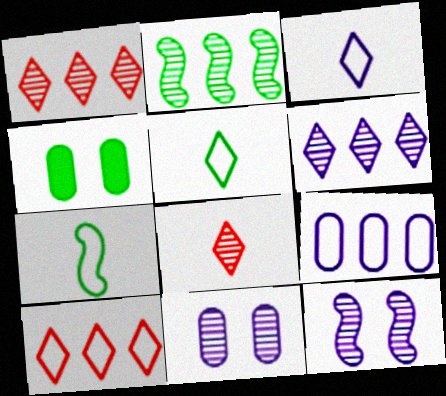[[2, 4, 5], 
[2, 8, 11]]